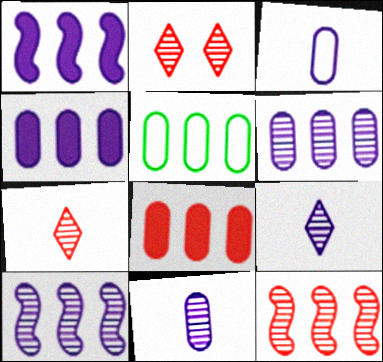[[5, 6, 8]]